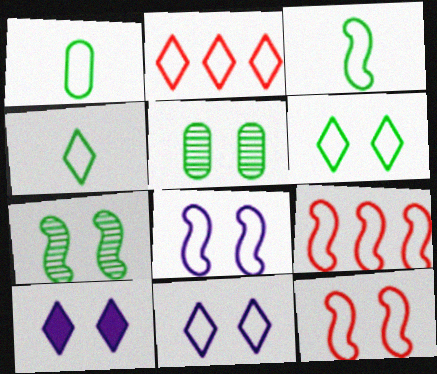[[1, 2, 8], 
[1, 3, 4], 
[1, 9, 11], 
[2, 4, 11], 
[3, 8, 9], 
[5, 10, 12]]